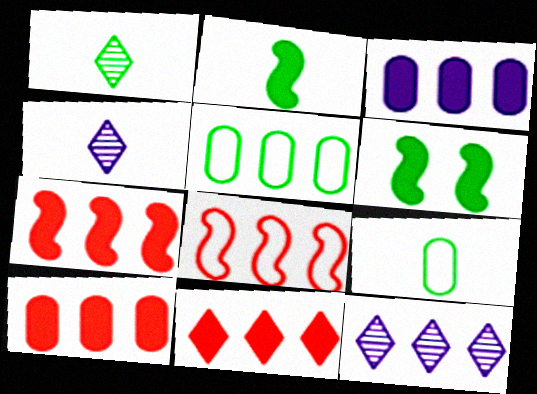[[1, 2, 9], 
[1, 5, 6], 
[5, 7, 12], 
[7, 10, 11]]